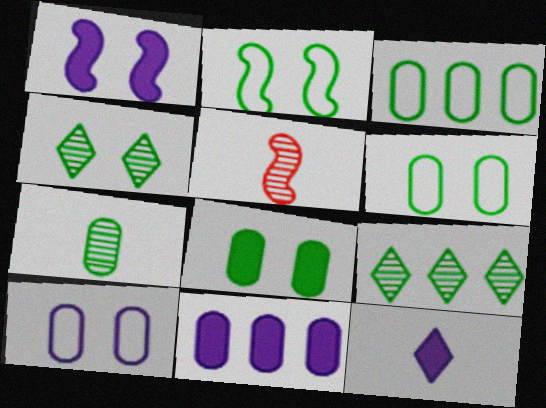[[1, 11, 12], 
[2, 4, 8], 
[3, 7, 8]]